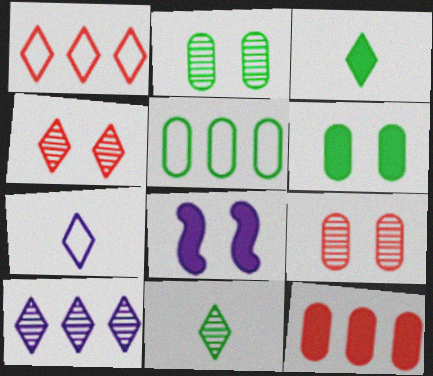[[3, 8, 12], 
[4, 10, 11]]